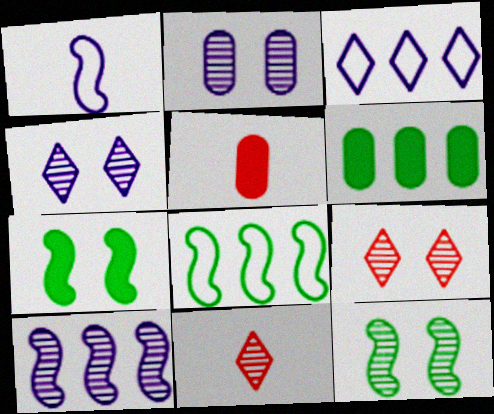[[1, 6, 9], 
[2, 9, 12], 
[3, 5, 12], 
[4, 5, 8]]